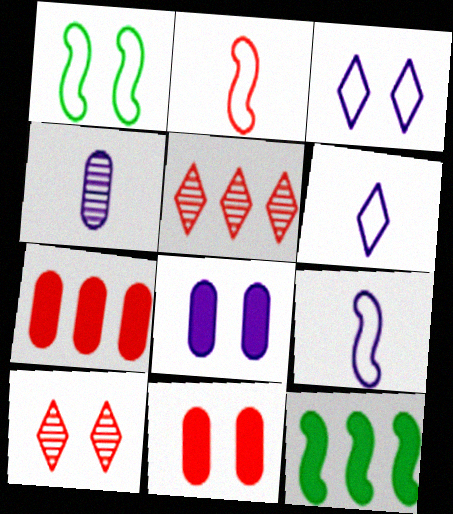[[1, 8, 10], 
[2, 5, 11], 
[2, 7, 10]]